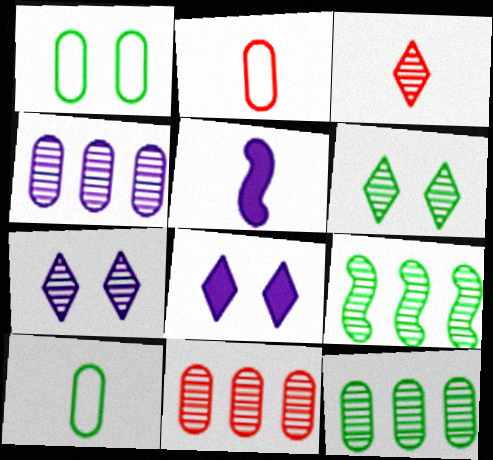[[2, 8, 9], 
[3, 5, 10], 
[4, 11, 12]]